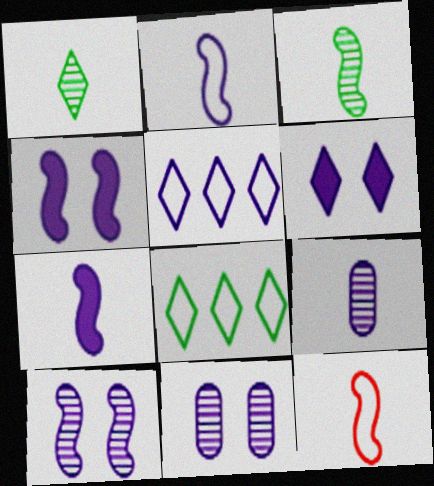[[3, 7, 12], 
[4, 5, 9], 
[5, 7, 11]]